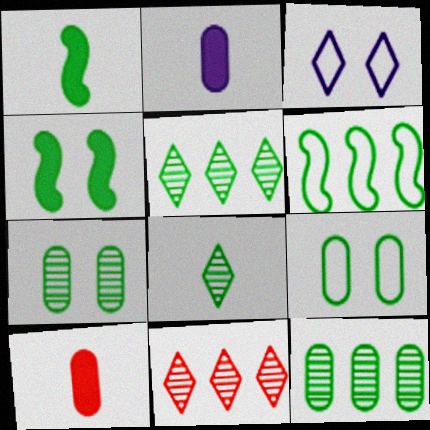[[1, 5, 9]]